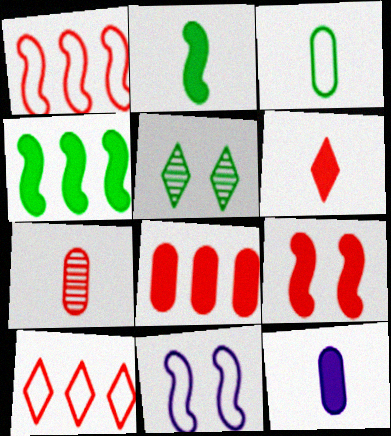[[1, 5, 12], 
[2, 6, 12], 
[3, 4, 5], 
[3, 7, 12], 
[3, 10, 11], 
[6, 8, 9], 
[7, 9, 10]]